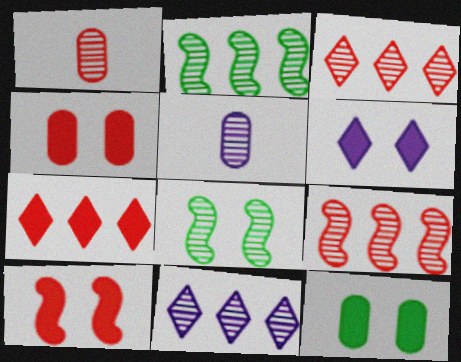[[1, 8, 11], 
[3, 5, 8], 
[6, 10, 12]]